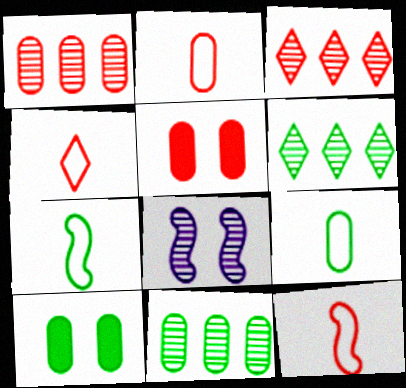[[1, 2, 5], 
[2, 4, 12], 
[3, 5, 12], 
[6, 7, 10], 
[9, 10, 11]]